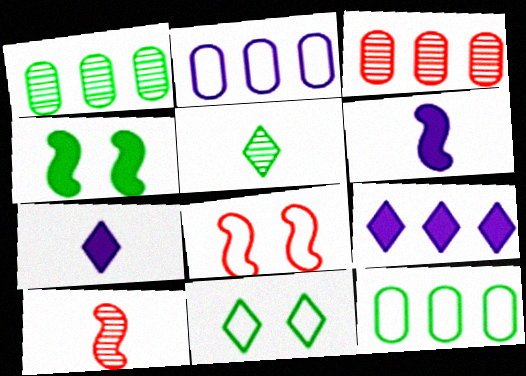[[1, 7, 8], 
[3, 6, 11], 
[4, 5, 12]]